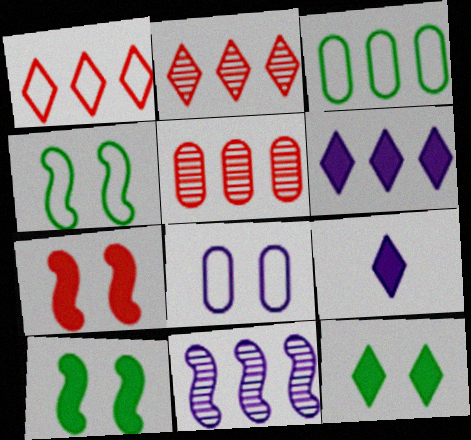[[4, 5, 9], 
[8, 9, 11]]